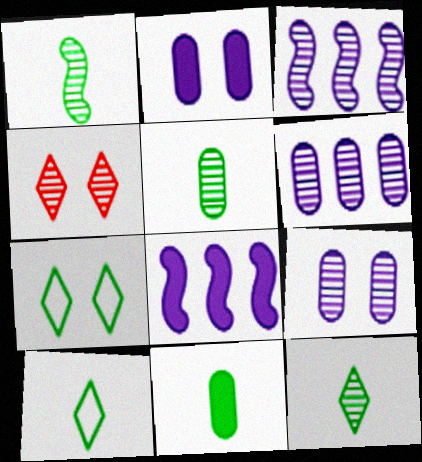[[1, 4, 6], 
[1, 5, 12], 
[1, 10, 11], 
[3, 4, 5]]